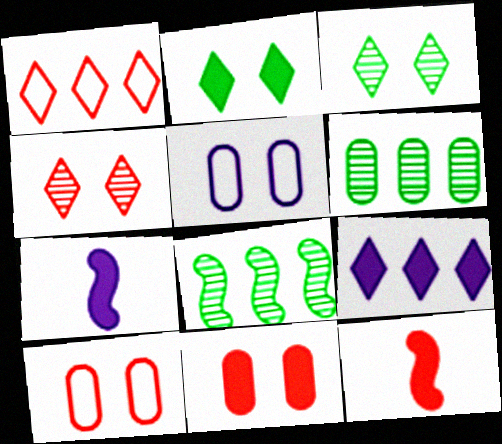[]